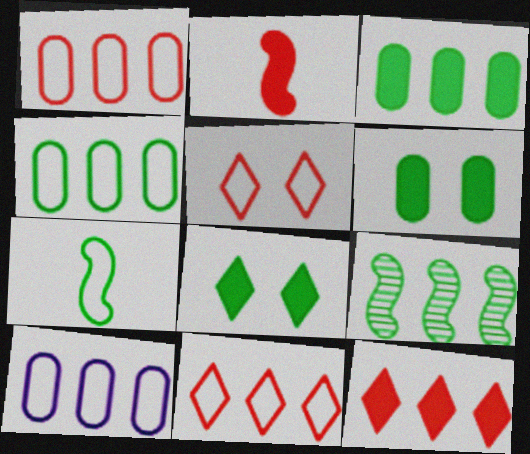[[1, 4, 10], 
[5, 7, 10], 
[9, 10, 12]]